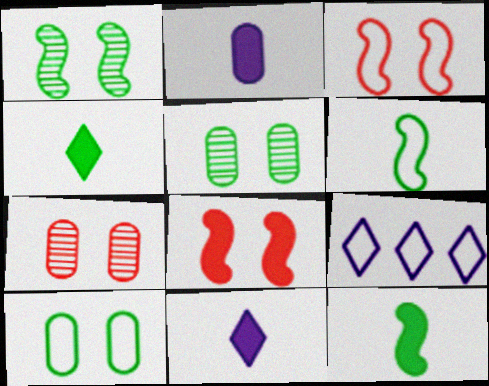[[7, 9, 12]]